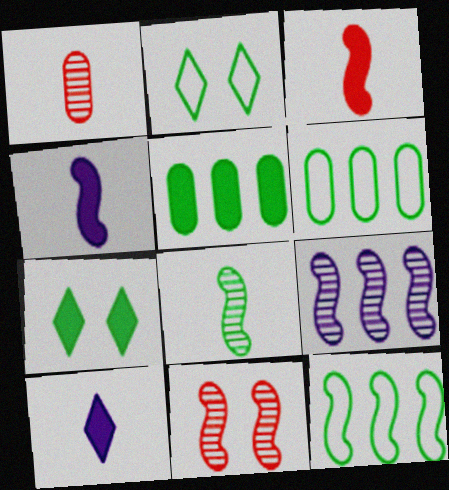[[2, 5, 8], 
[4, 11, 12], 
[6, 7, 8], 
[6, 10, 11], 
[8, 9, 11]]